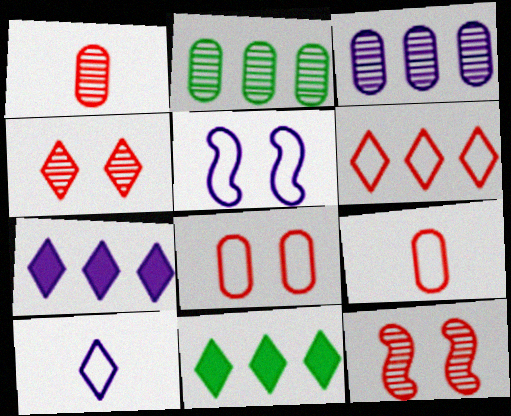[[1, 5, 11], 
[4, 10, 11]]